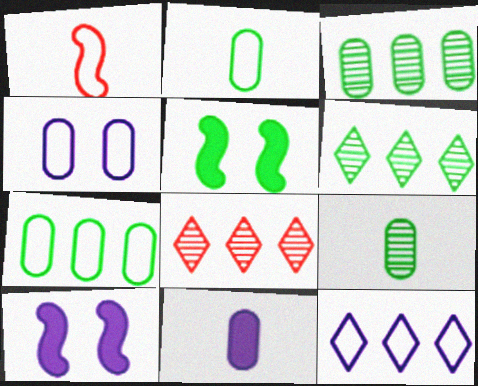[[2, 5, 6], 
[2, 8, 10]]